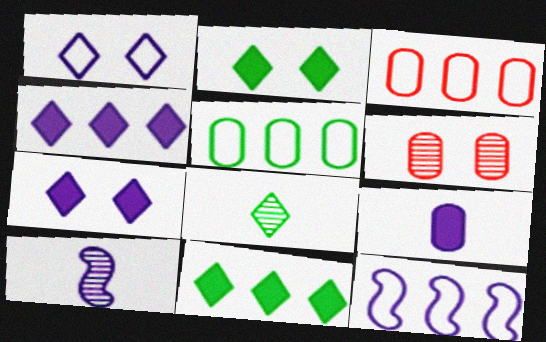[[2, 3, 10], 
[5, 6, 9]]